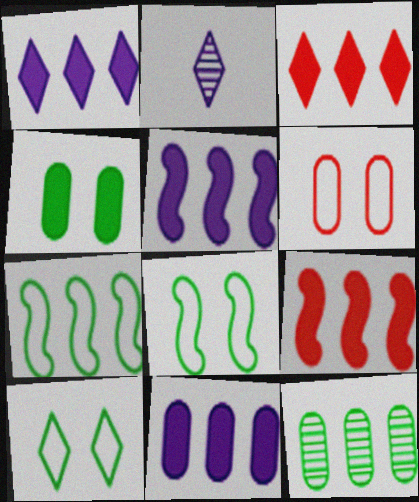[[1, 5, 11], 
[2, 3, 10]]